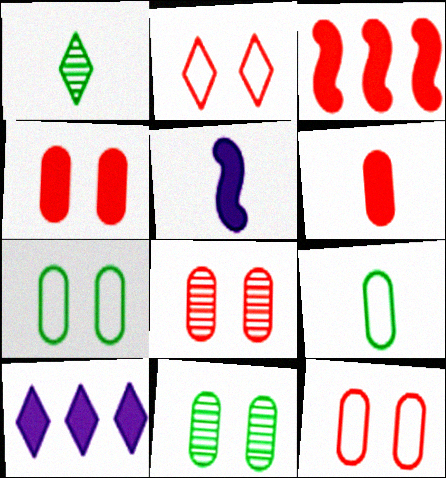[[1, 2, 10], 
[4, 8, 12]]